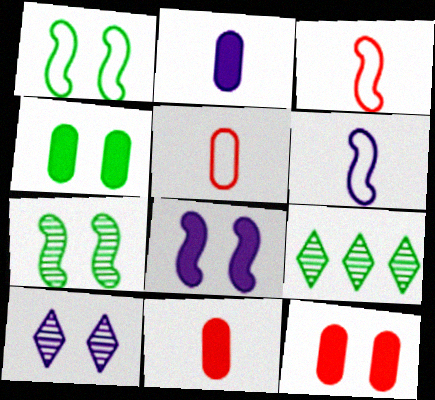[[1, 10, 12], 
[5, 8, 9], 
[6, 9, 12]]